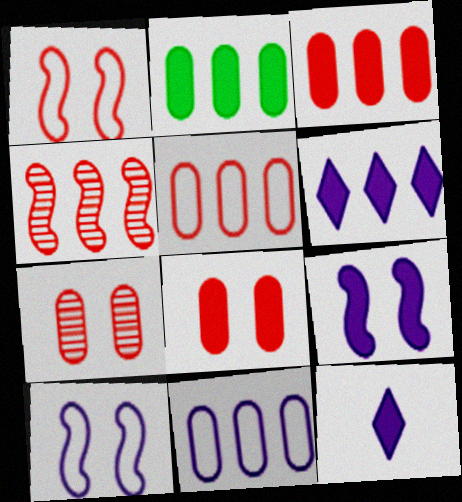[]